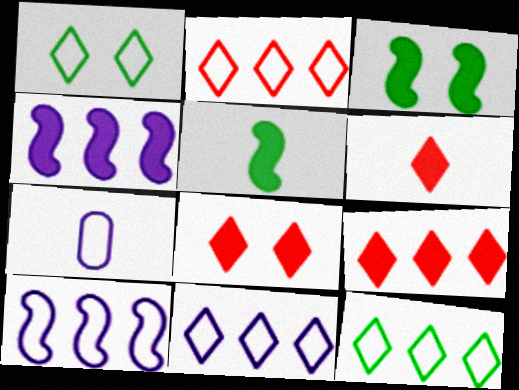[[2, 11, 12], 
[6, 8, 9]]